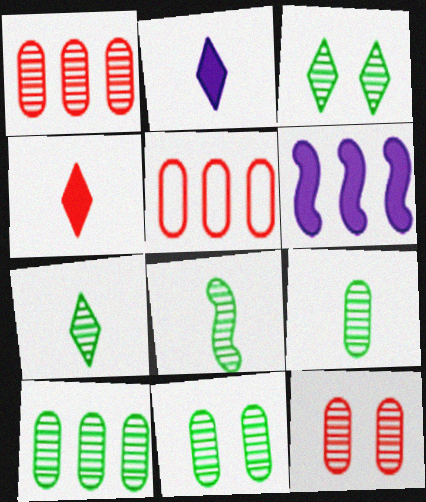[[3, 8, 10], 
[7, 8, 9], 
[9, 10, 11]]